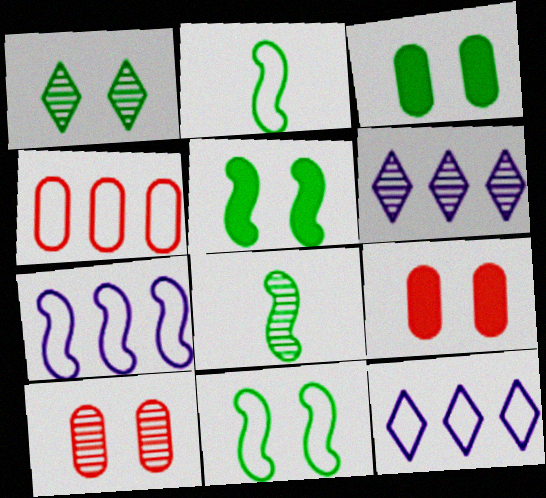[[1, 3, 11], 
[2, 6, 9], 
[6, 8, 10], 
[8, 9, 12]]